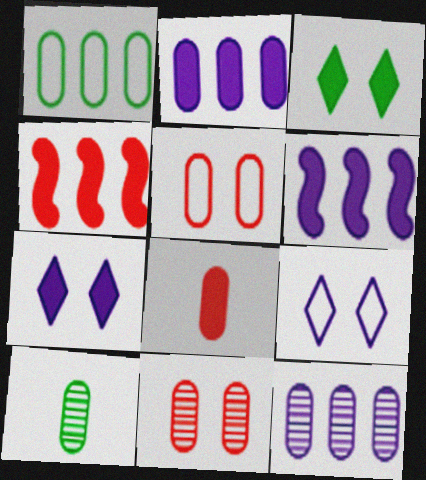[[2, 5, 10], 
[3, 6, 8], 
[4, 9, 10], 
[10, 11, 12]]